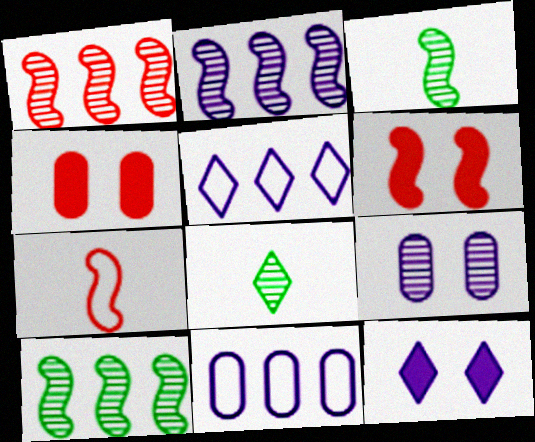[[1, 2, 10], 
[1, 6, 7], 
[1, 8, 9], 
[3, 4, 5], 
[6, 8, 11]]